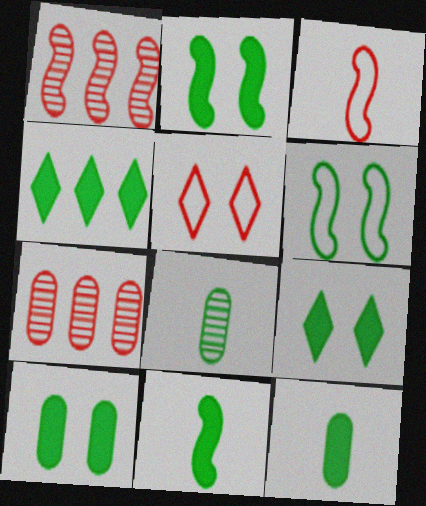[[2, 4, 12], 
[2, 9, 10], 
[4, 6, 8], 
[4, 10, 11]]